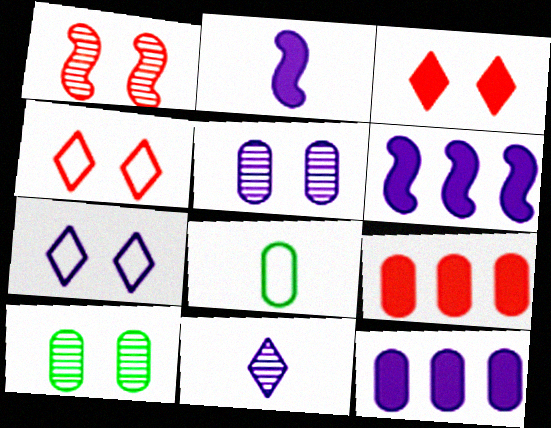[[5, 8, 9]]